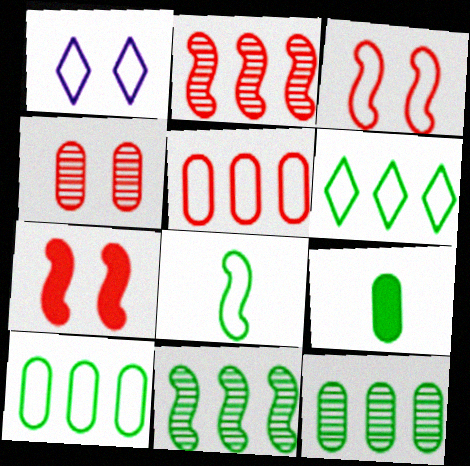[[1, 2, 9], 
[1, 5, 8]]